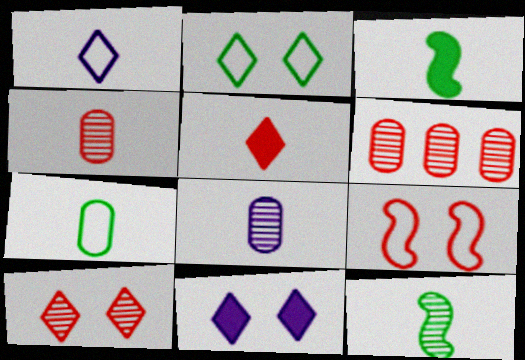[[1, 3, 4], 
[2, 10, 11], 
[5, 6, 9]]